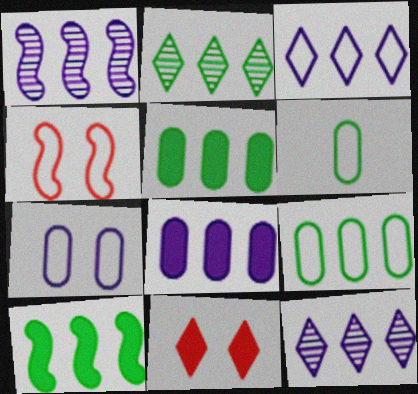[[1, 3, 8], 
[1, 6, 11], 
[2, 9, 10], 
[3, 4, 6]]